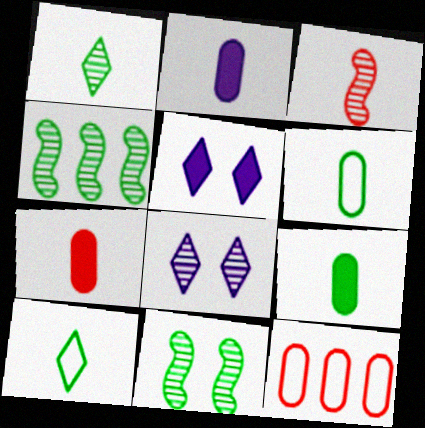[[2, 3, 10], 
[2, 7, 9]]